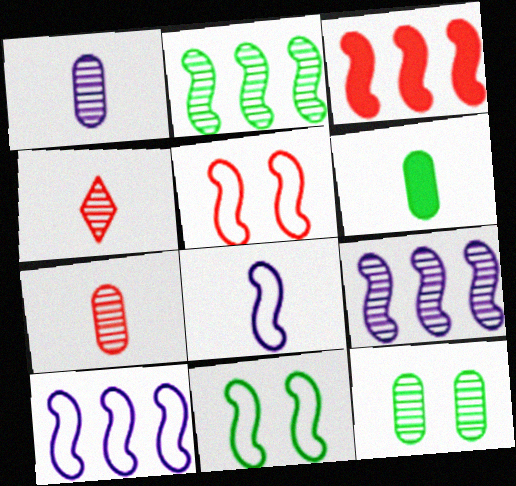[[2, 3, 10], 
[4, 6, 8], 
[4, 9, 12]]